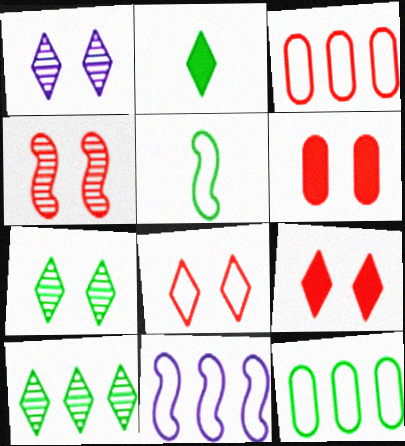[[4, 6, 8]]